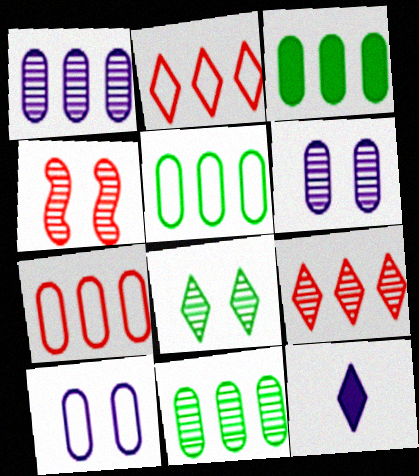[[1, 3, 7], 
[2, 8, 12], 
[3, 5, 11], 
[4, 5, 12], 
[4, 6, 8]]